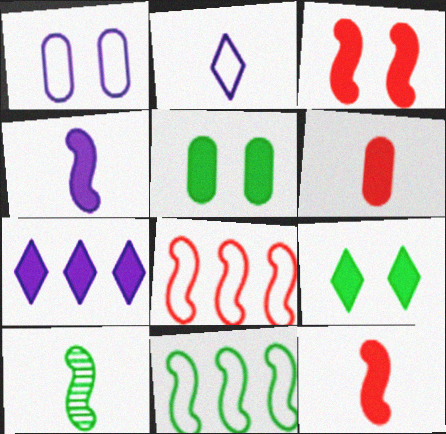[[2, 6, 10], 
[5, 7, 12]]